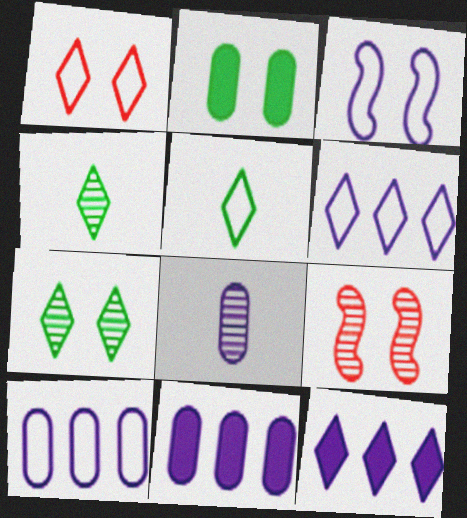[[1, 4, 12], 
[1, 5, 6], 
[3, 8, 12], 
[5, 9, 11]]